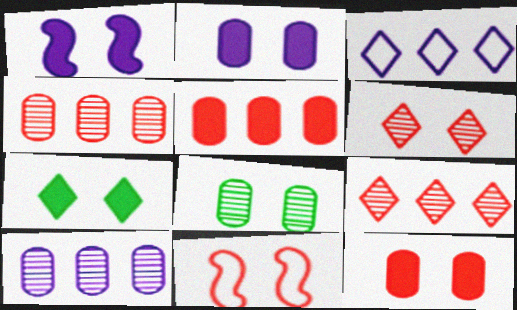[[1, 7, 12], 
[6, 11, 12]]